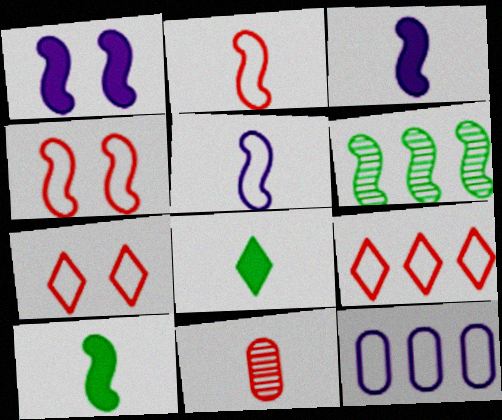[[1, 2, 6], 
[3, 4, 6], 
[5, 8, 11]]